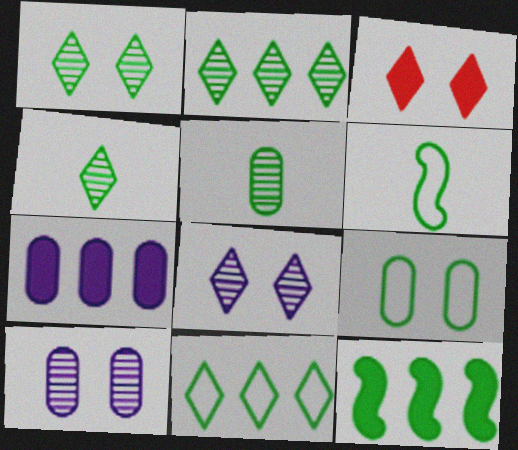[[1, 2, 4], 
[4, 9, 12], 
[6, 9, 11]]